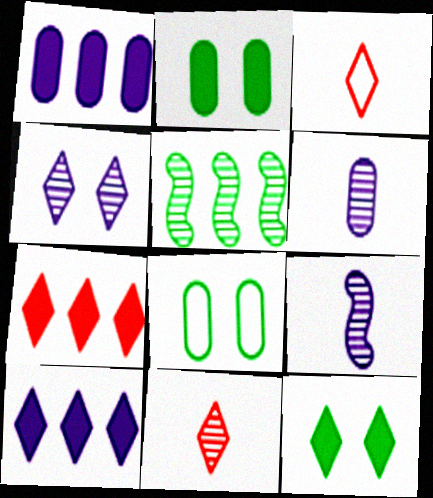[[7, 8, 9]]